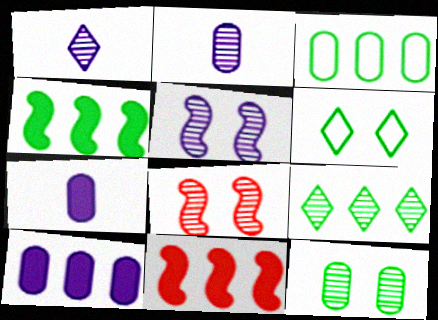[[2, 6, 11], 
[2, 8, 9], 
[3, 4, 9]]